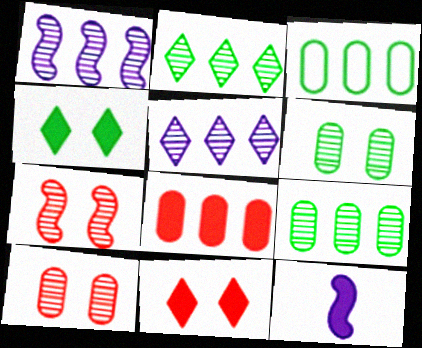[[4, 8, 12]]